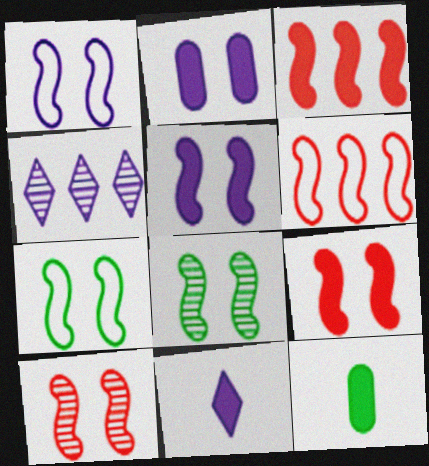[[1, 8, 9], 
[5, 7, 10]]